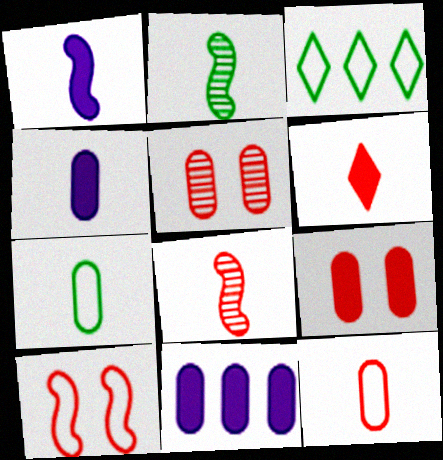[[1, 3, 5], 
[5, 7, 11], 
[6, 8, 12]]